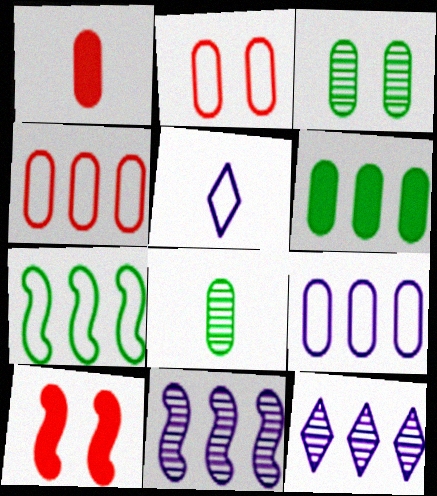[[1, 3, 9], 
[2, 5, 7]]